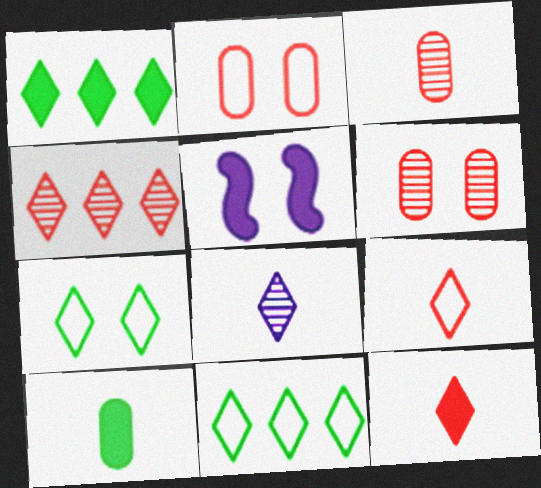[[3, 5, 11], 
[5, 6, 7]]